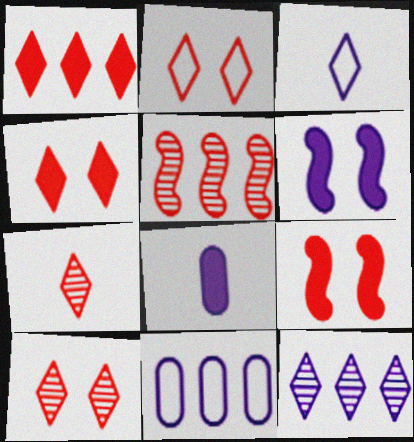[[1, 2, 7], 
[2, 4, 10]]